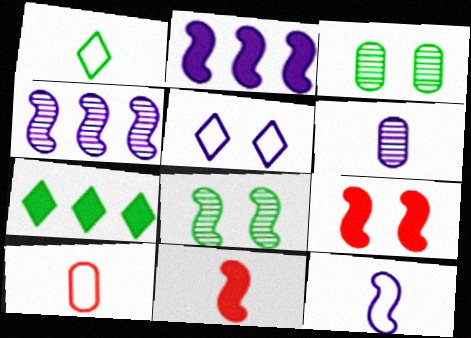[[1, 6, 11], 
[1, 10, 12], 
[2, 5, 6], 
[3, 5, 9]]